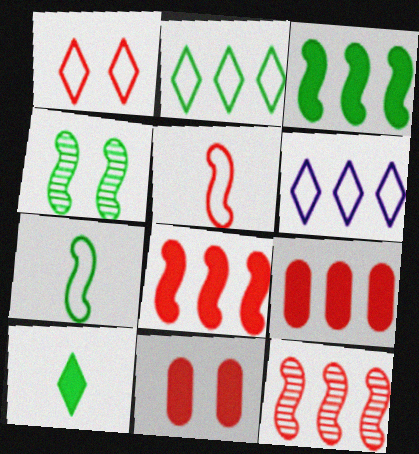[[3, 4, 7]]